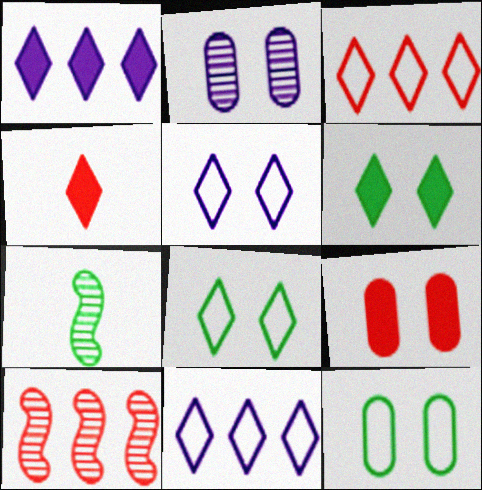[[1, 4, 6], 
[2, 9, 12], 
[7, 9, 11]]